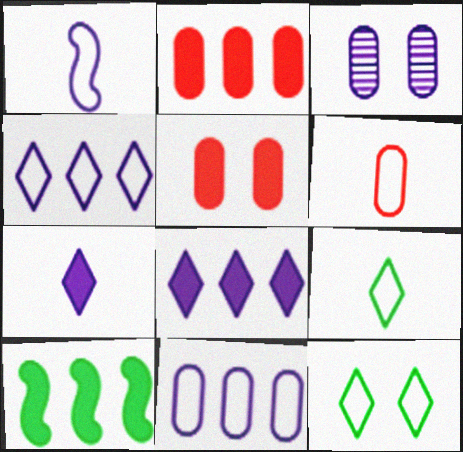[[1, 3, 8], 
[1, 6, 9], 
[2, 8, 10], 
[5, 7, 10]]